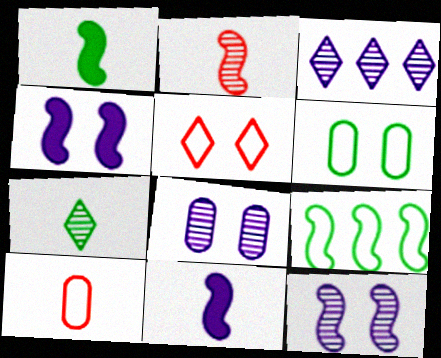[[2, 4, 9], 
[7, 10, 11]]